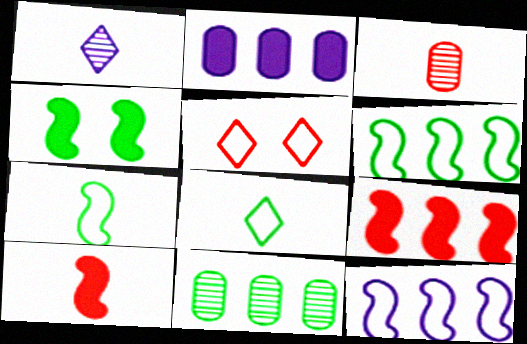[[3, 5, 9], 
[4, 8, 11]]